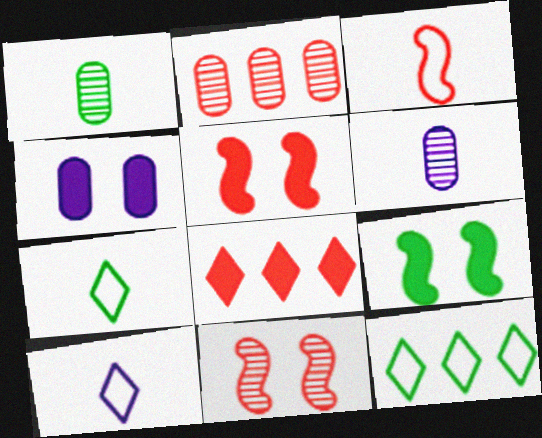[[1, 9, 12], 
[2, 9, 10], 
[5, 6, 12]]